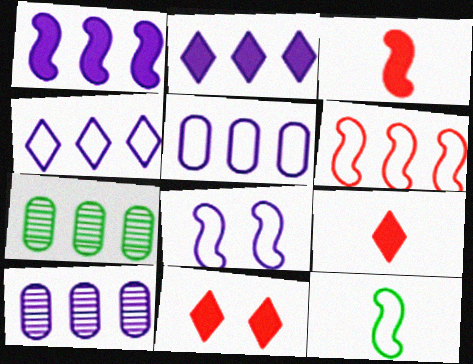[[1, 4, 10], 
[2, 6, 7], 
[6, 8, 12], 
[7, 8, 9], 
[10, 11, 12]]